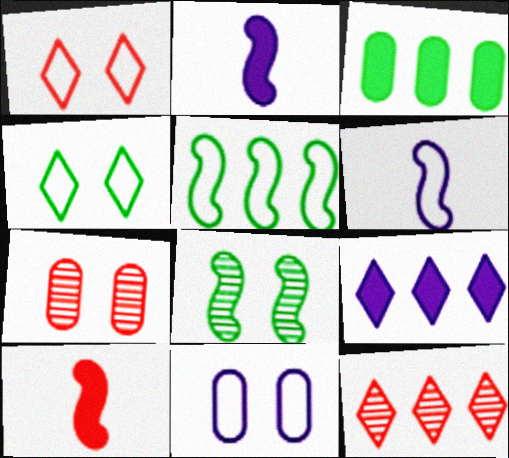[]